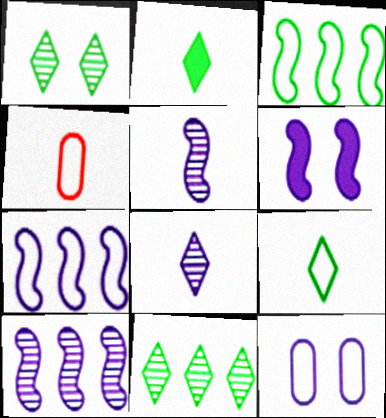[[2, 4, 5], 
[4, 6, 11], 
[5, 6, 7]]